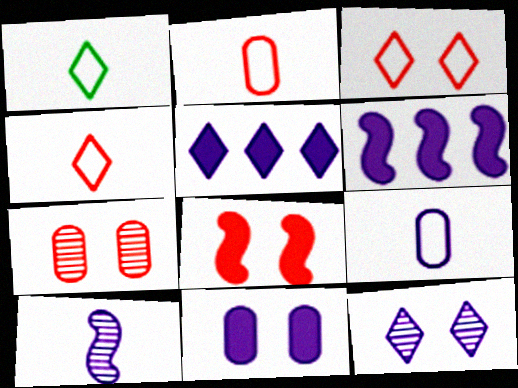[[1, 6, 7], 
[3, 7, 8], 
[6, 9, 12]]